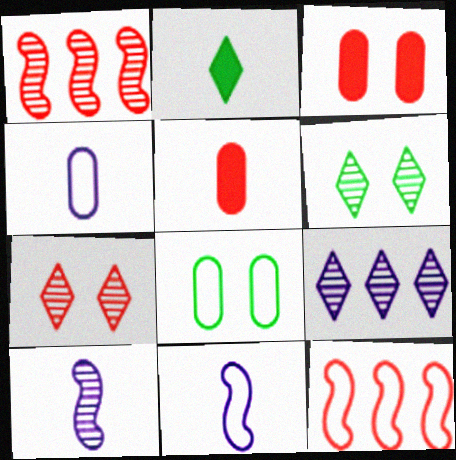[[5, 7, 12]]